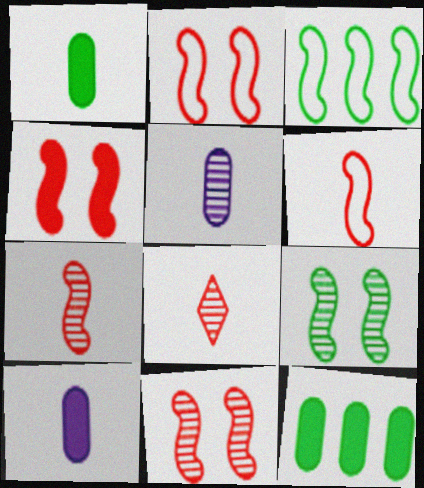[[2, 4, 11]]